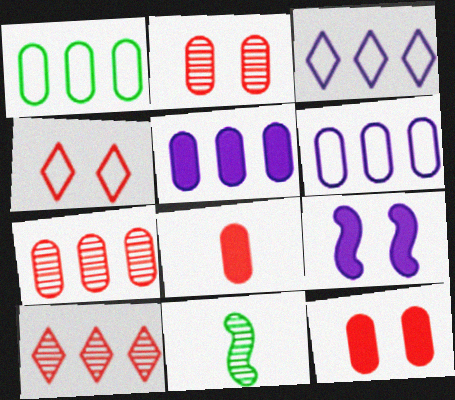[[1, 5, 7], 
[3, 11, 12], 
[4, 5, 11]]